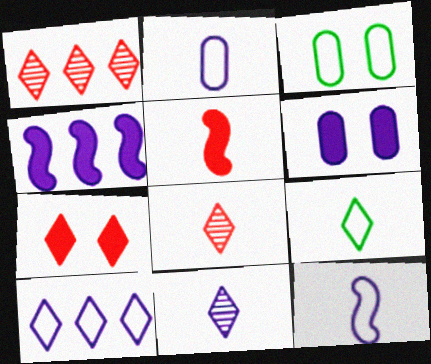[[3, 4, 8]]